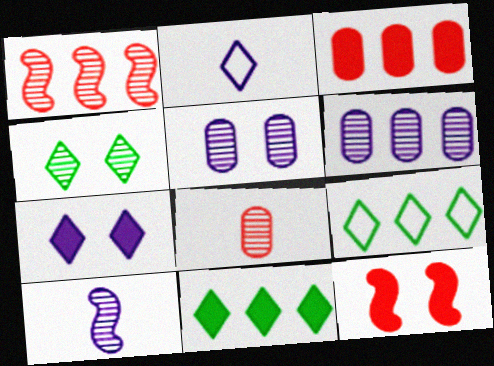[]